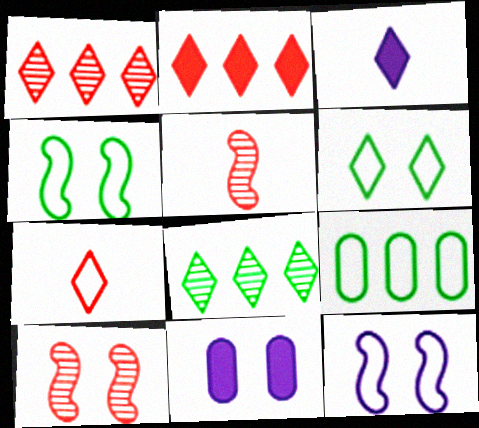[[1, 3, 6], 
[3, 9, 10], 
[6, 10, 11], 
[7, 9, 12]]